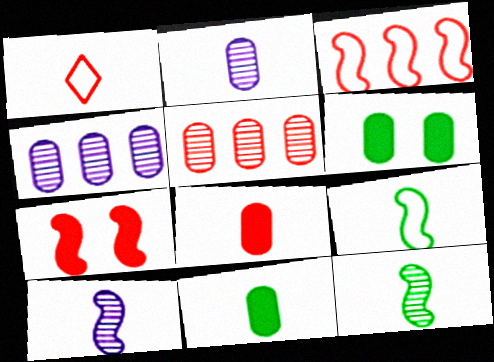[[1, 5, 7], 
[1, 10, 11]]